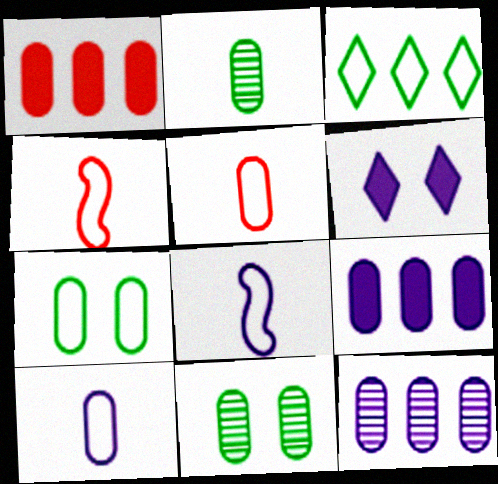[[1, 10, 11], 
[5, 9, 11], 
[6, 8, 12]]